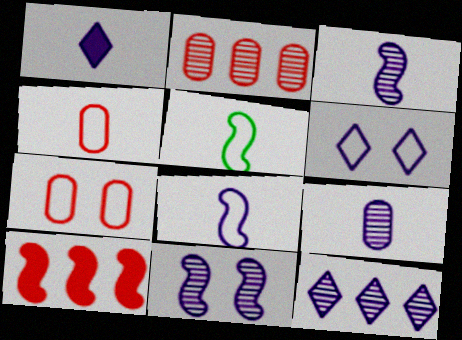[[1, 6, 12], 
[1, 8, 9], 
[5, 10, 11], 
[9, 11, 12]]